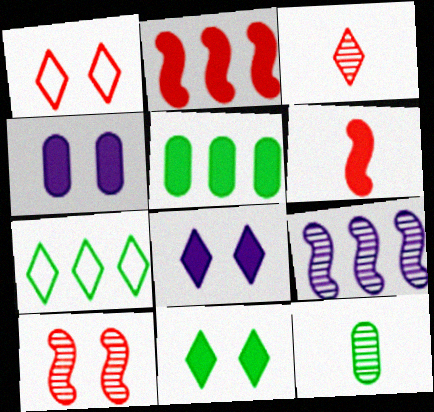[[3, 7, 8], 
[5, 6, 8]]